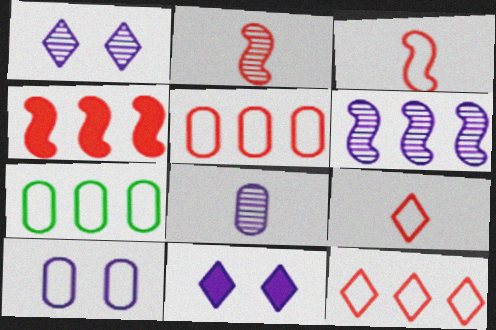[[1, 6, 8], 
[2, 7, 11]]